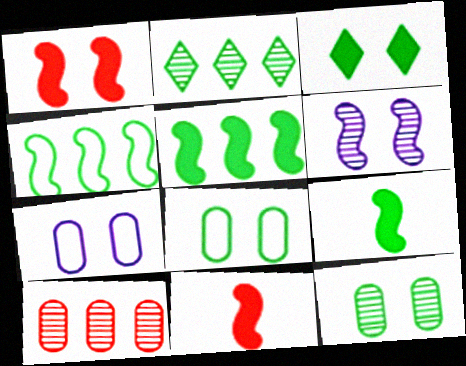[[2, 7, 11], 
[2, 8, 9], 
[4, 6, 11]]